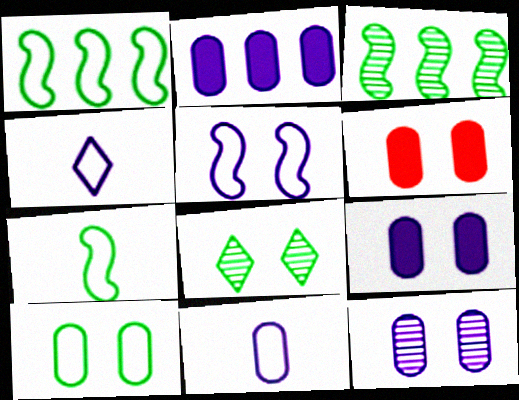[[2, 11, 12], 
[3, 4, 6], 
[5, 6, 8], 
[6, 10, 12]]